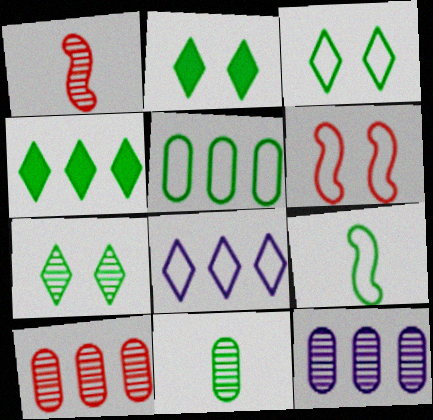[[1, 7, 12], 
[2, 3, 7], 
[3, 5, 9]]